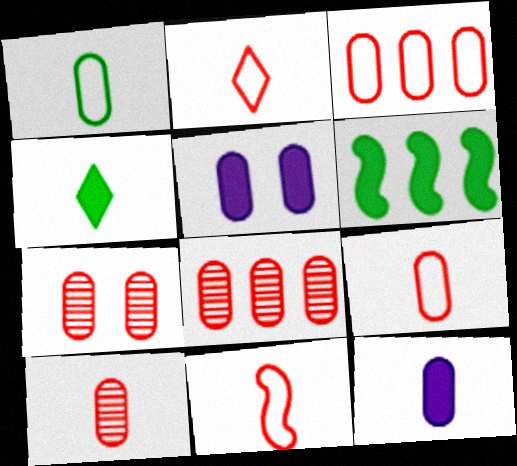[[1, 5, 8], 
[1, 10, 12], 
[2, 9, 11], 
[7, 8, 10]]